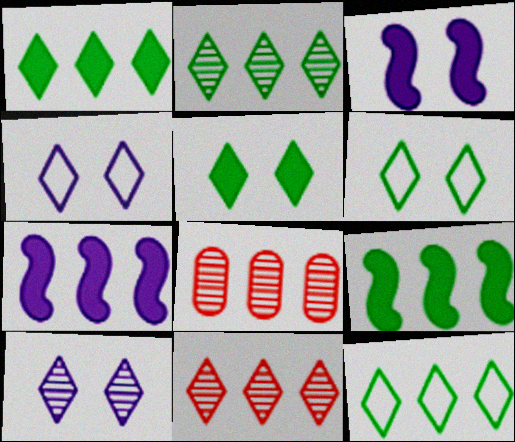[[1, 2, 12], 
[7, 8, 12]]